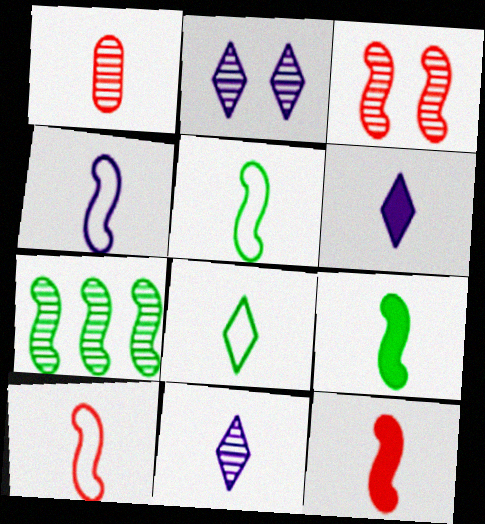[[1, 2, 7], 
[1, 5, 6], 
[4, 5, 10]]